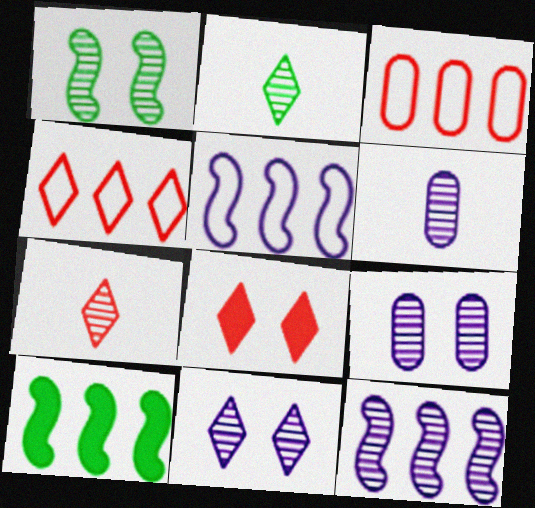[[4, 7, 8], 
[6, 11, 12]]